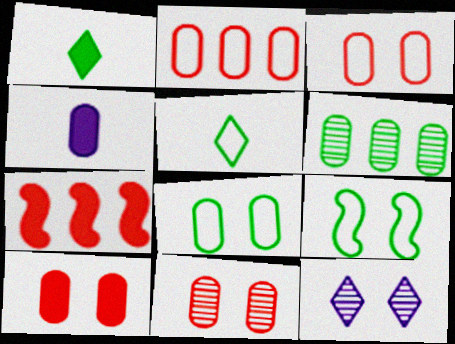[[1, 6, 9], 
[3, 4, 6], 
[3, 10, 11], 
[9, 10, 12]]